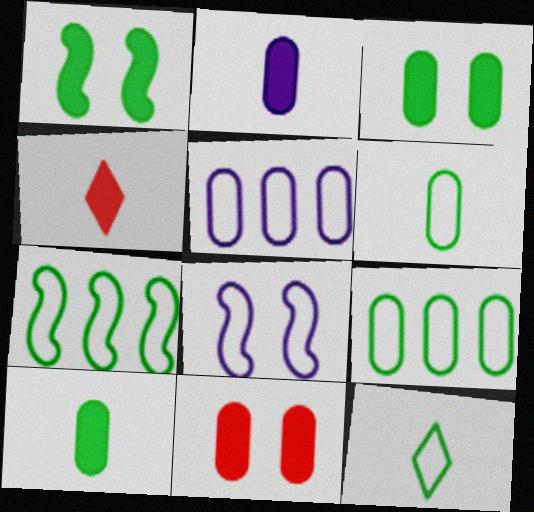[]